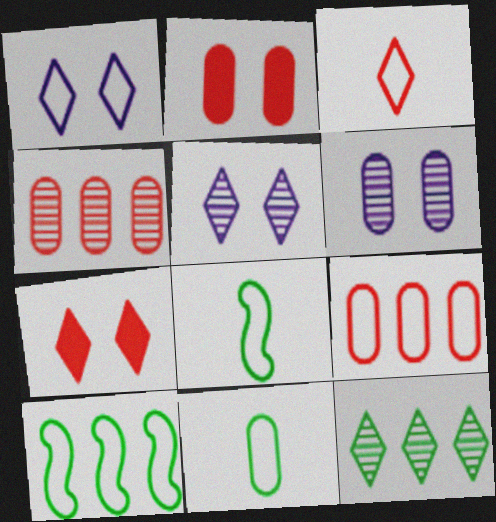[[1, 8, 9]]